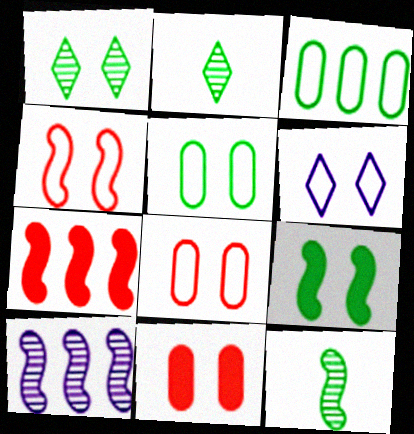[[1, 5, 9], 
[2, 3, 9], 
[4, 5, 6]]